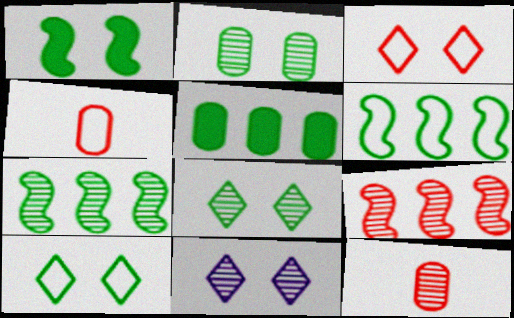[[1, 2, 10], 
[7, 11, 12]]